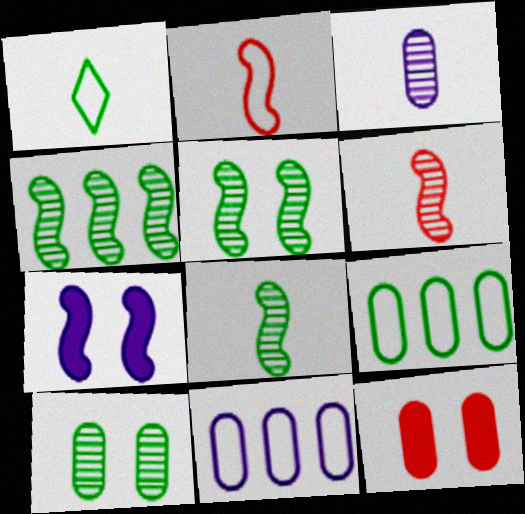[[2, 4, 7], 
[3, 9, 12], 
[4, 5, 8]]